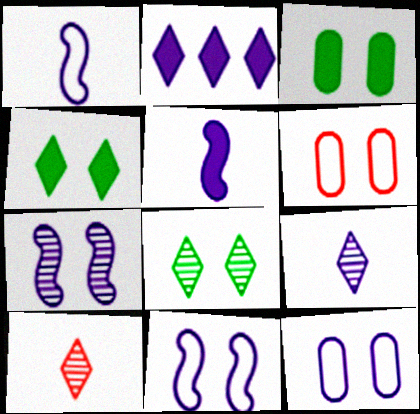[[4, 6, 7]]